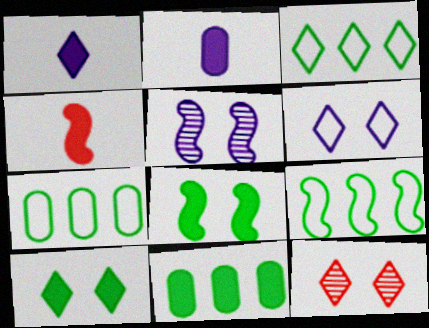[[1, 3, 12], 
[2, 9, 12], 
[3, 7, 9], 
[4, 5, 9], 
[6, 10, 12]]